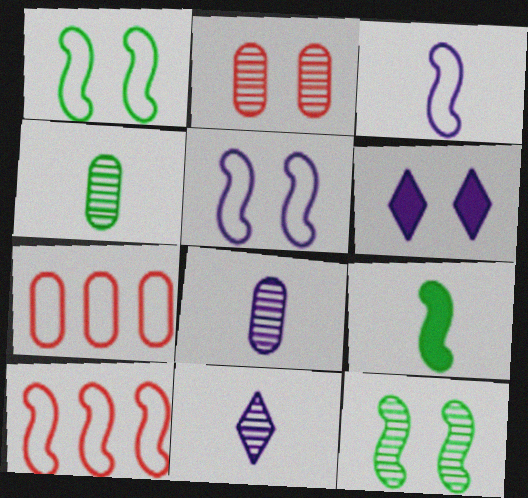[[1, 2, 6], 
[1, 3, 10], 
[4, 6, 10]]